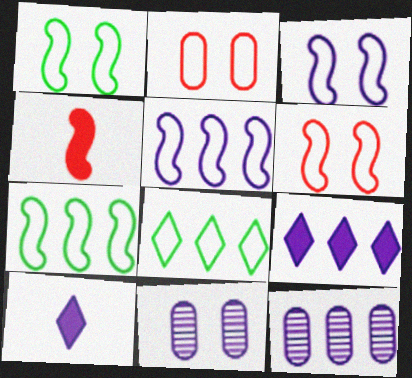[[1, 3, 6], 
[3, 10, 12], 
[4, 8, 11], 
[5, 9, 12], 
[5, 10, 11]]